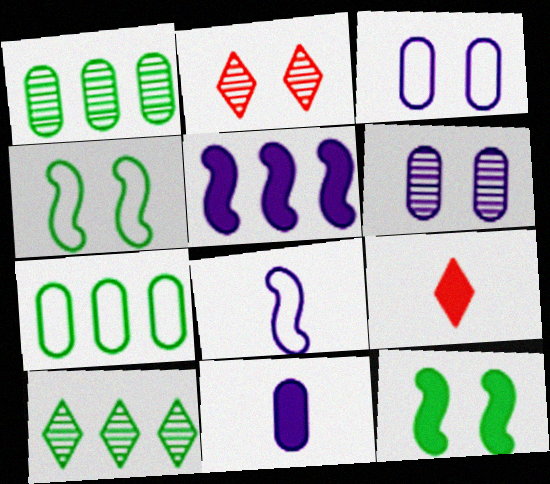[[2, 3, 12]]